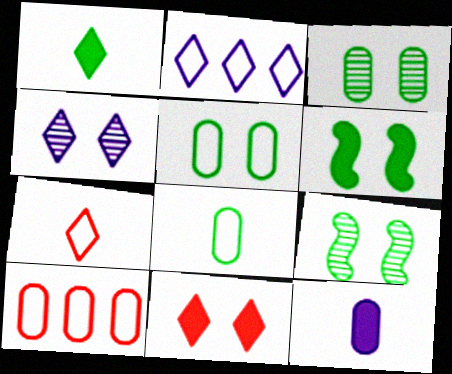[[3, 10, 12]]